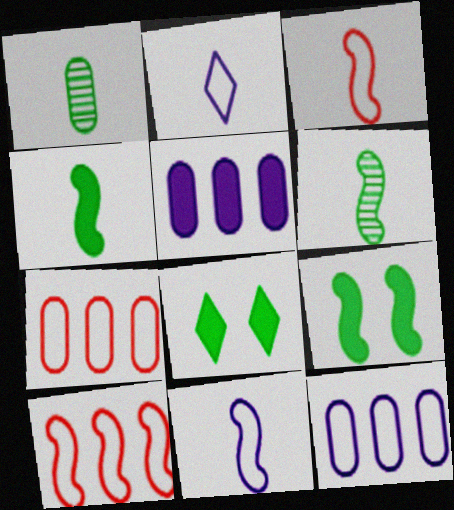[]